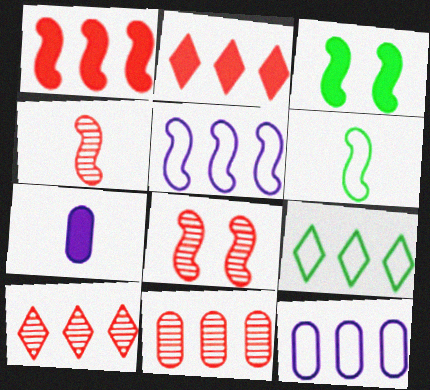[[2, 3, 7], 
[3, 4, 5], 
[7, 8, 9]]